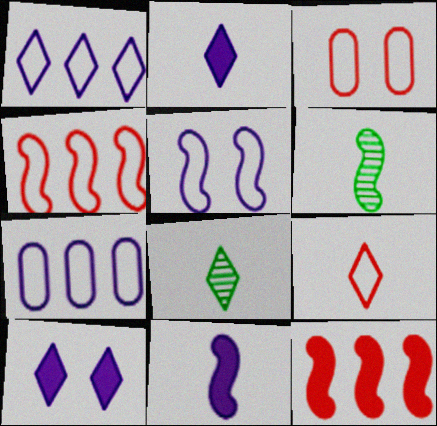[[2, 8, 9], 
[3, 4, 9], 
[5, 6, 12]]